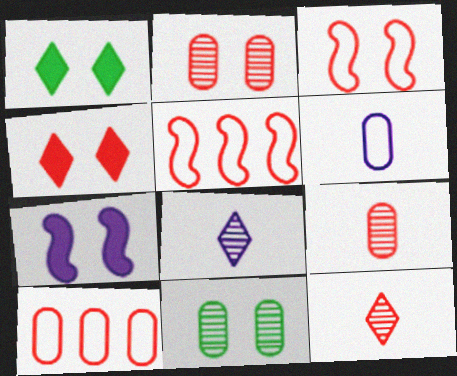[[2, 3, 4], 
[4, 5, 9]]